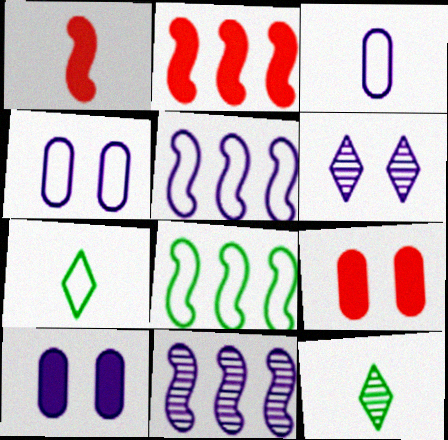[[1, 3, 12], 
[2, 4, 12], 
[2, 8, 11], 
[5, 9, 12], 
[7, 9, 11]]